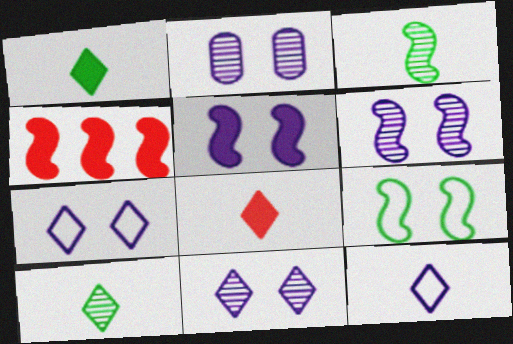[[2, 5, 7], 
[2, 6, 11], 
[8, 10, 12]]